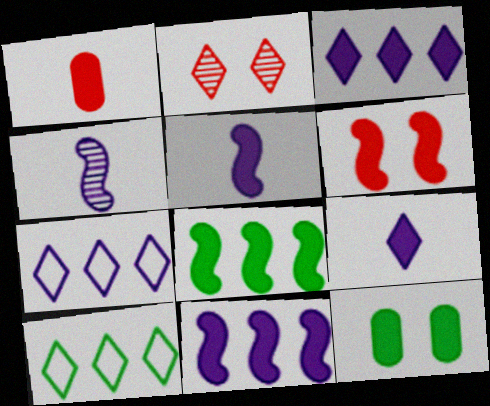[[2, 9, 10], 
[5, 6, 8]]